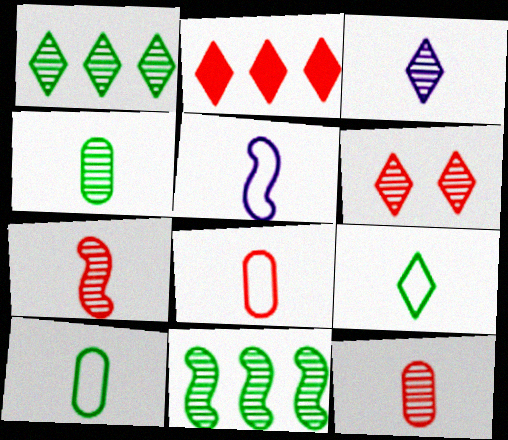[[1, 3, 6], 
[3, 4, 7], 
[5, 8, 9]]